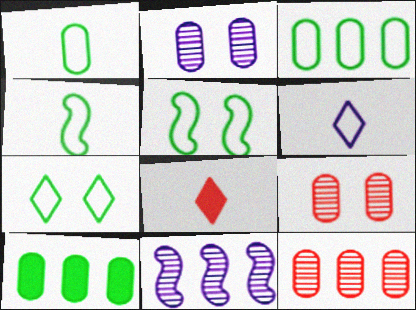[[3, 4, 7]]